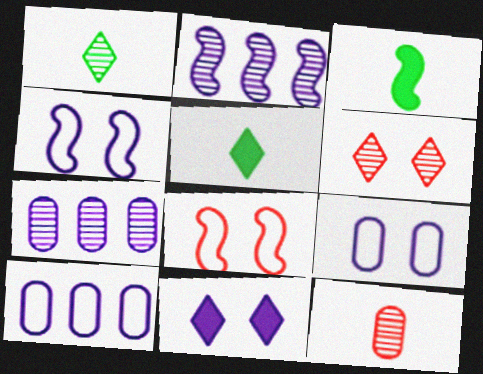[[2, 3, 8], 
[3, 6, 10], 
[5, 7, 8]]